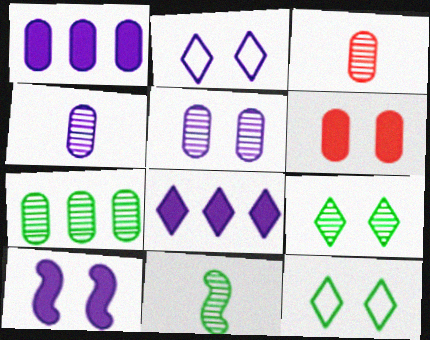[[2, 5, 10], 
[3, 5, 7], 
[7, 9, 11]]